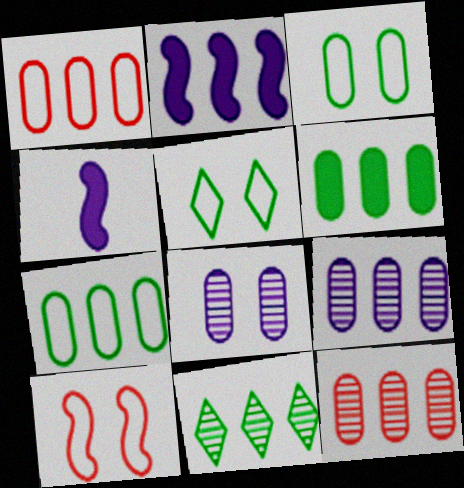[[1, 2, 11], 
[1, 6, 9], 
[4, 5, 12]]